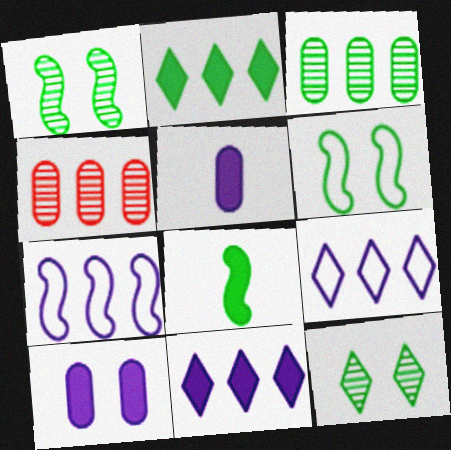[[2, 4, 7]]